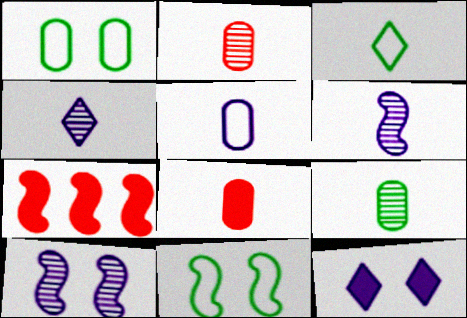[[1, 4, 7], 
[3, 6, 8], 
[5, 8, 9], 
[6, 7, 11]]